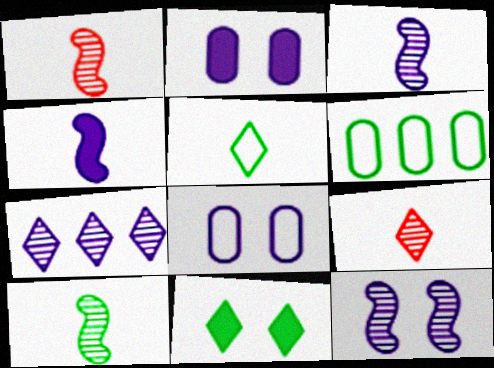[[1, 3, 10], 
[4, 7, 8], 
[6, 10, 11]]